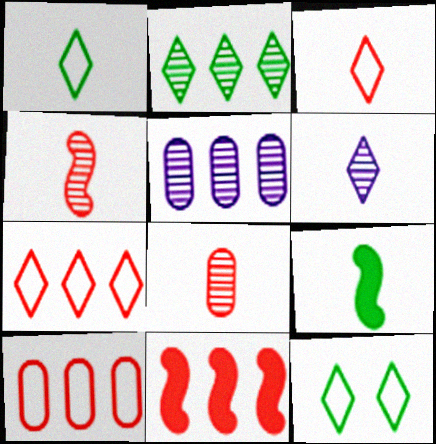[]